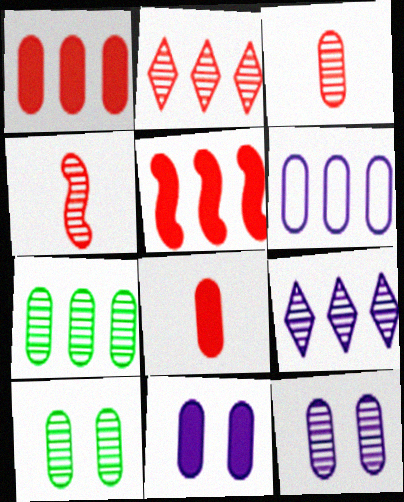[[1, 6, 7], 
[3, 7, 12], 
[4, 9, 10], 
[6, 8, 10]]